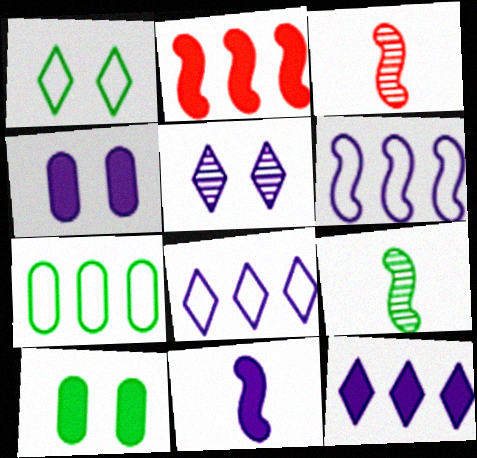[[3, 8, 10], 
[4, 11, 12]]